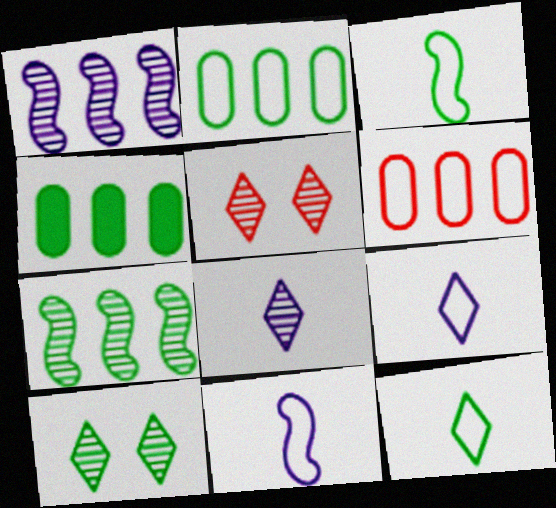[[3, 4, 10], 
[4, 5, 11]]